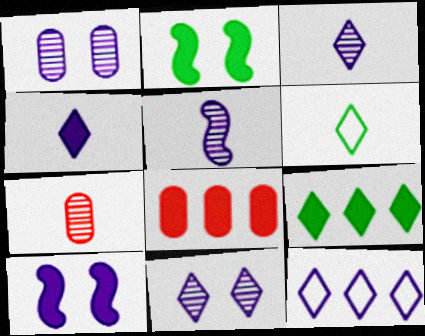[[2, 4, 8], 
[2, 7, 12], 
[4, 11, 12]]